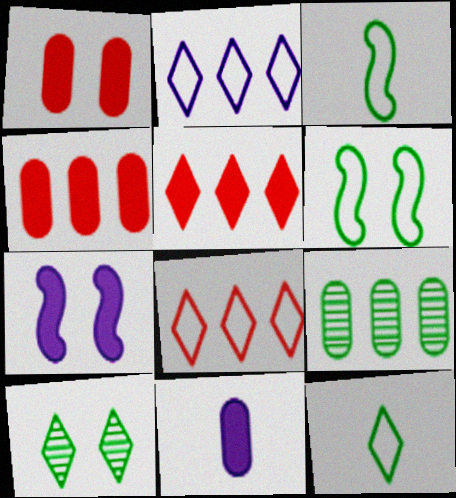[]